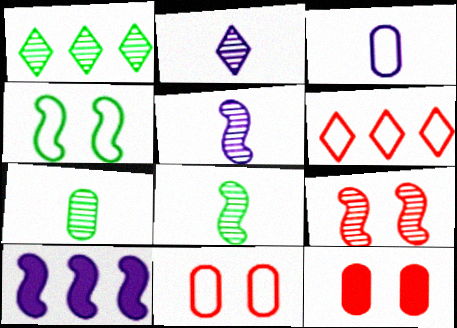[[3, 4, 6]]